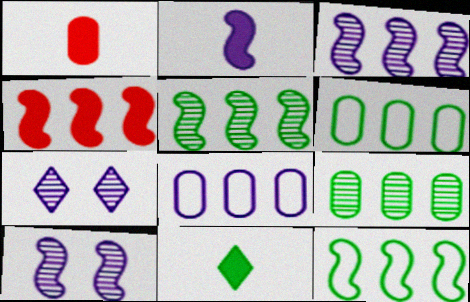[[1, 2, 11], 
[1, 7, 12], 
[2, 7, 8], 
[3, 4, 12]]